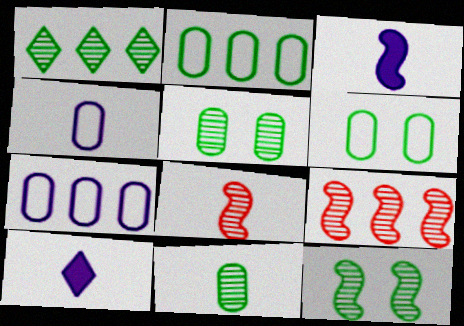[[1, 11, 12], 
[6, 9, 10]]